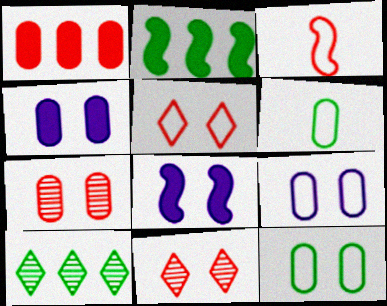[[1, 3, 11], 
[3, 4, 10], 
[4, 7, 12], 
[8, 11, 12]]